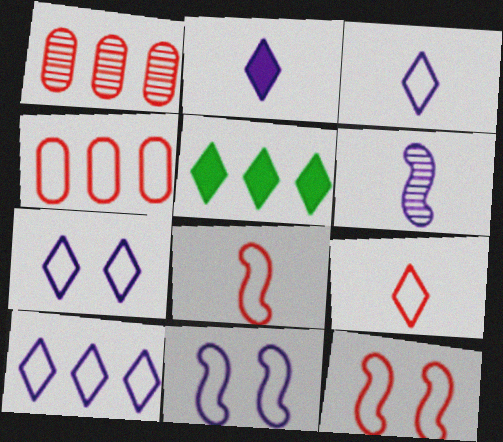[[3, 7, 10], 
[4, 9, 12]]